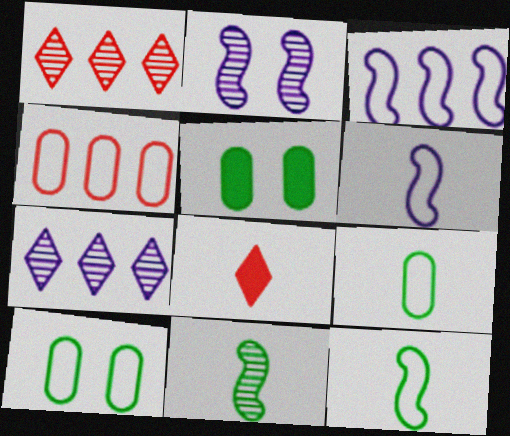[[1, 5, 6]]